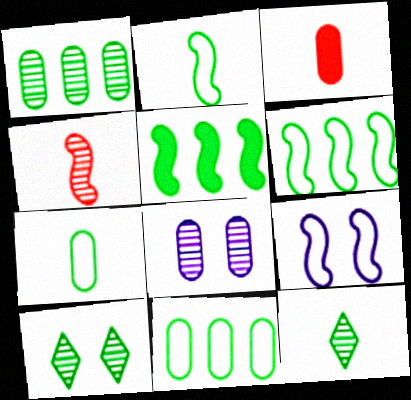[[3, 8, 11], 
[4, 5, 9], 
[5, 7, 10]]